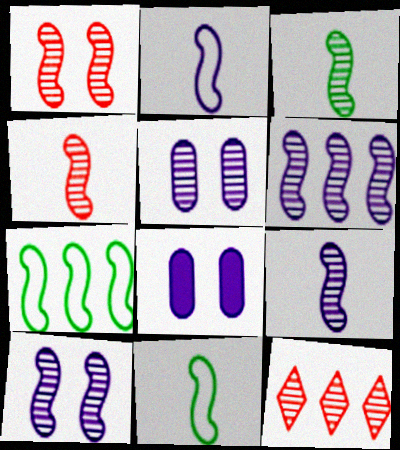[[1, 3, 6], 
[3, 4, 9], 
[3, 5, 12], 
[6, 9, 10], 
[8, 11, 12]]